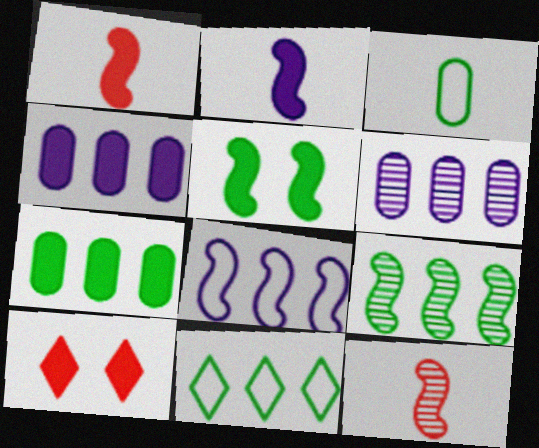[[2, 7, 10], 
[5, 8, 12], 
[7, 9, 11]]